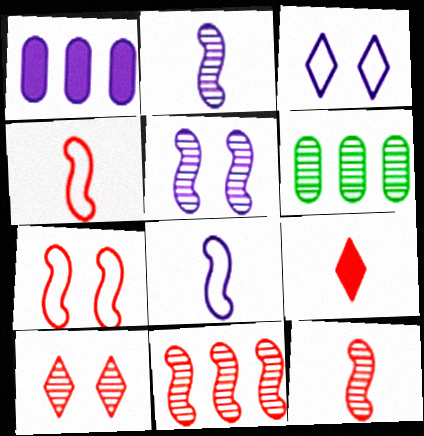[[1, 2, 3], 
[2, 6, 10]]